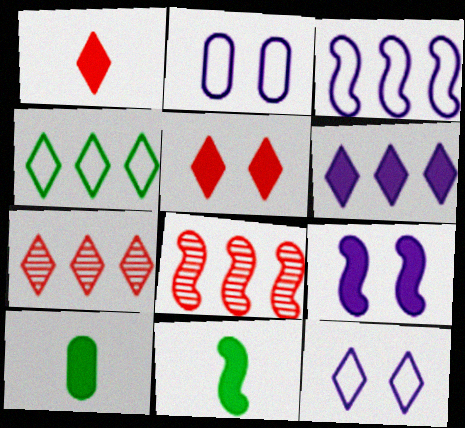[[2, 7, 11], 
[4, 6, 7], 
[8, 10, 12]]